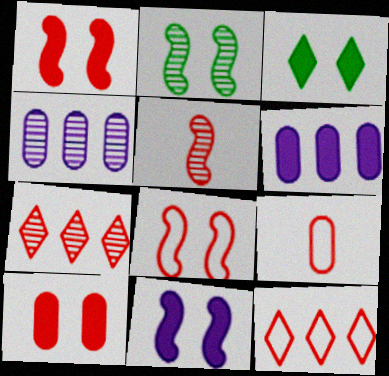[[1, 7, 9], 
[2, 8, 11], 
[3, 10, 11], 
[5, 10, 12], 
[8, 9, 12]]